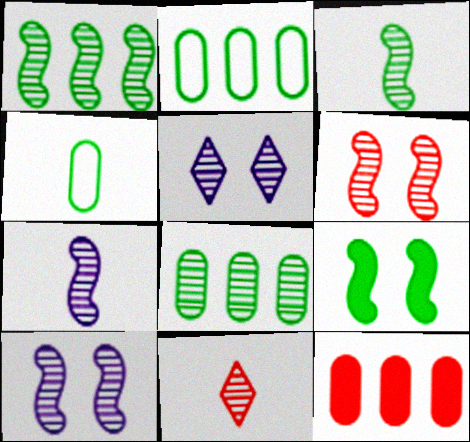[[1, 6, 7], 
[8, 10, 11]]